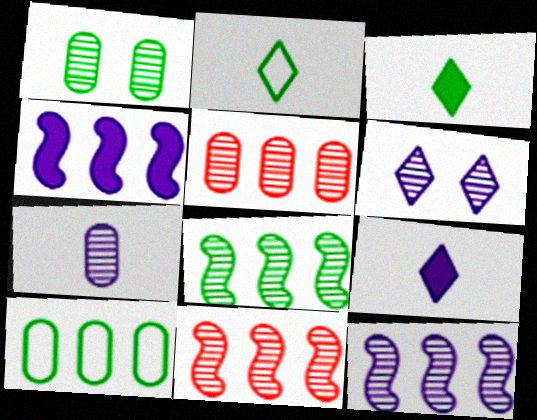[[1, 5, 7], 
[6, 7, 12], 
[8, 11, 12]]